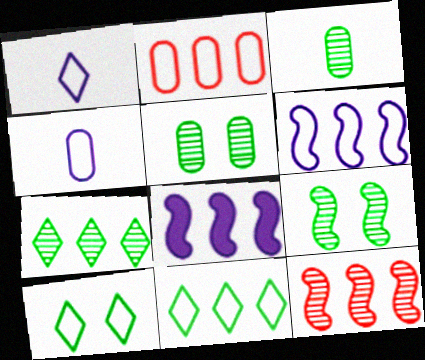[[2, 6, 11], 
[2, 7, 8], 
[3, 7, 9]]